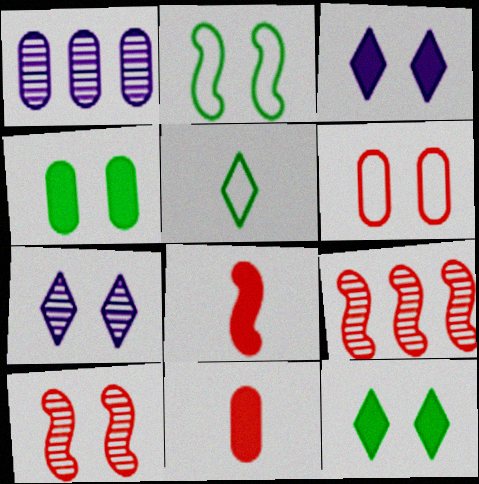[]